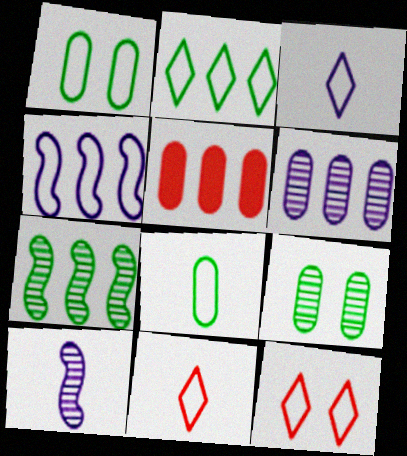[[1, 4, 11], 
[2, 3, 12], 
[4, 8, 12]]